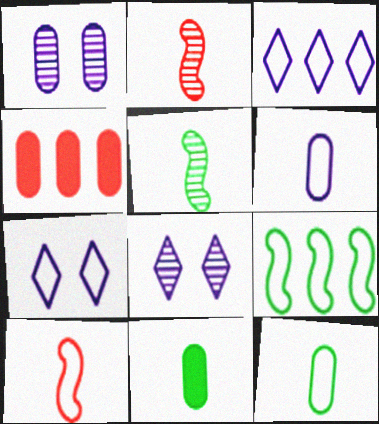[[1, 4, 12], 
[4, 5, 7]]